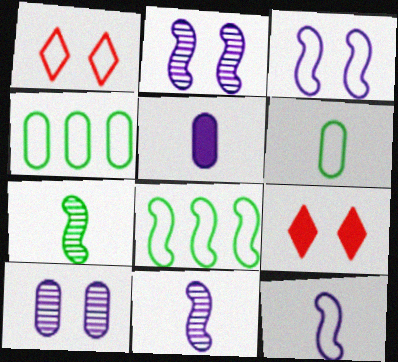[[1, 4, 12], 
[4, 9, 11]]